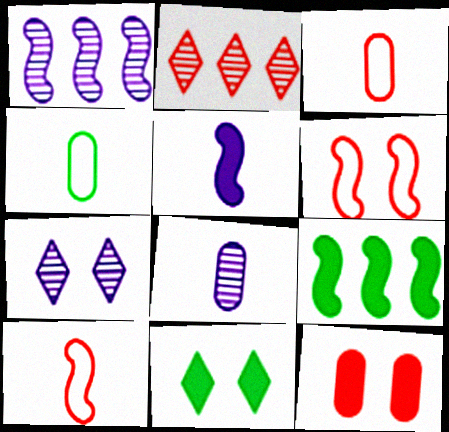[[1, 3, 11], 
[1, 7, 8], 
[2, 10, 12], 
[3, 7, 9]]